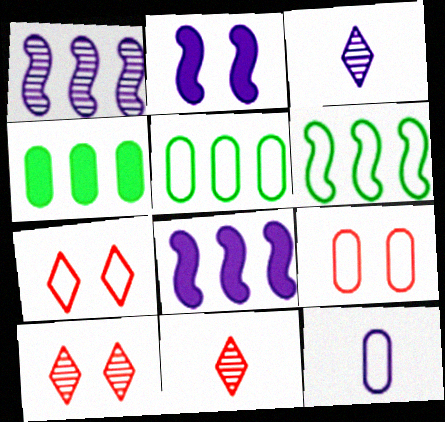[[2, 5, 11], 
[5, 9, 12], 
[6, 7, 12]]